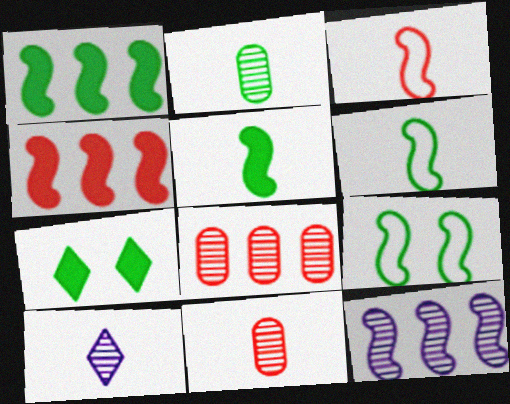[]